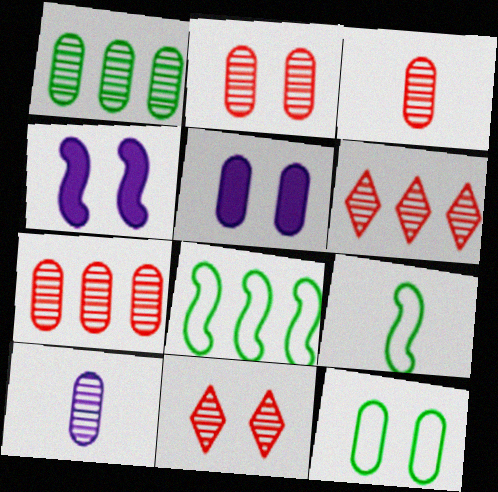[[1, 2, 10], 
[2, 3, 7], 
[2, 5, 12], 
[4, 11, 12], 
[5, 6, 9]]